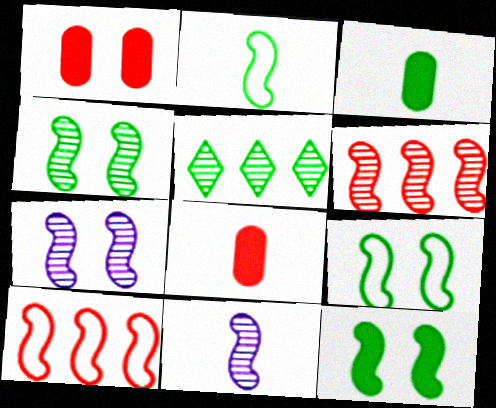[[3, 5, 9], 
[4, 6, 11], 
[4, 9, 12], 
[10, 11, 12]]